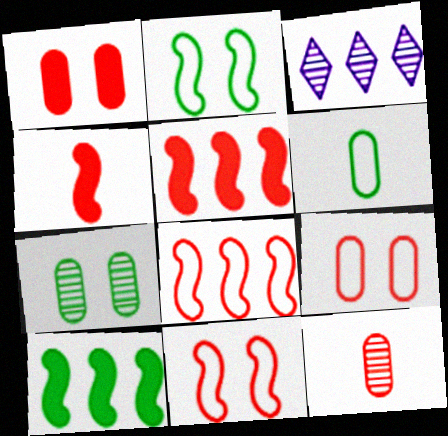[]